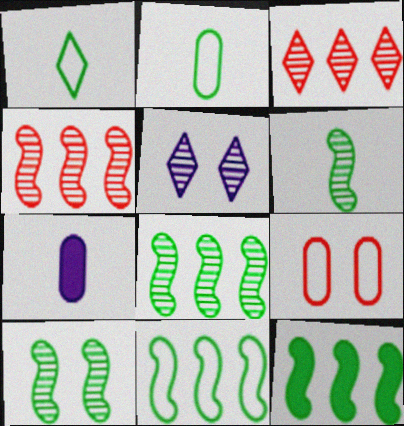[[6, 8, 10], 
[8, 11, 12]]